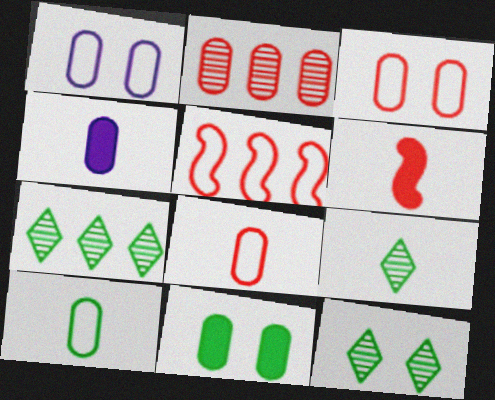[[1, 6, 7], 
[4, 5, 12], 
[7, 9, 12]]